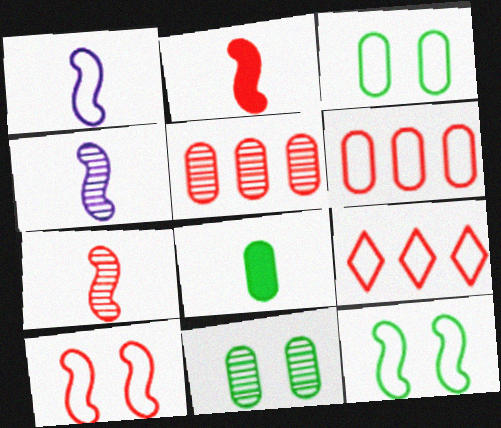[[1, 3, 9]]